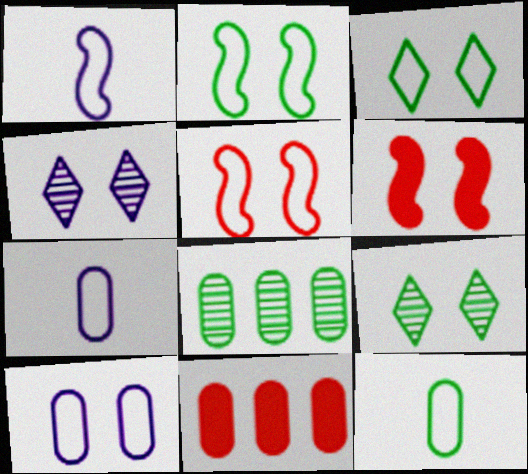[[1, 9, 11], 
[3, 5, 10], 
[6, 9, 10]]